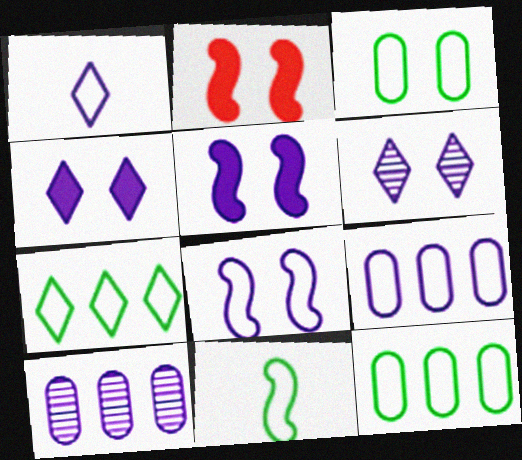[[1, 5, 10], 
[1, 8, 9], 
[2, 3, 6], 
[3, 7, 11]]